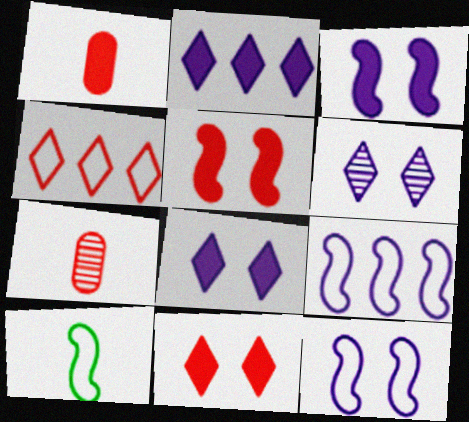[[4, 5, 7]]